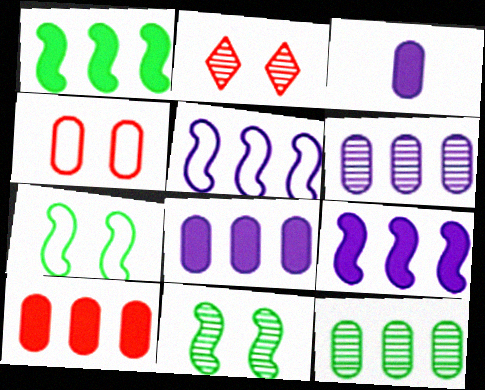[[3, 4, 12]]